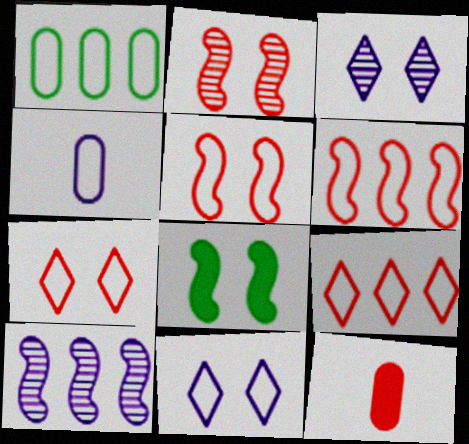[[2, 9, 12]]